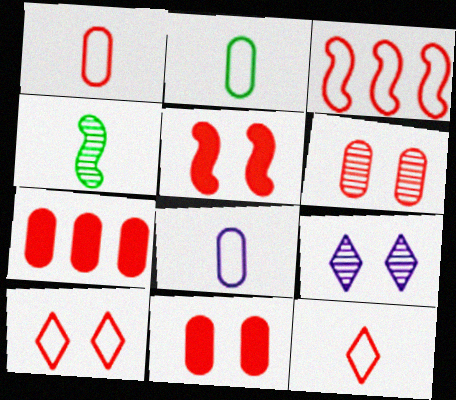[[1, 2, 8], 
[1, 3, 10], 
[1, 6, 7], 
[5, 6, 10]]